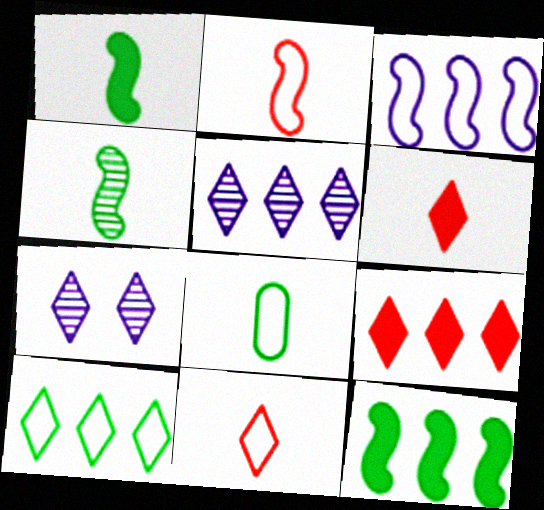[[5, 9, 10], 
[6, 7, 10]]